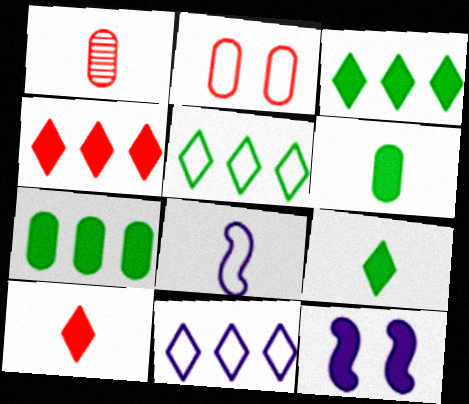[[1, 5, 12], 
[1, 8, 9], 
[2, 5, 8], 
[4, 6, 12], 
[7, 10, 12]]